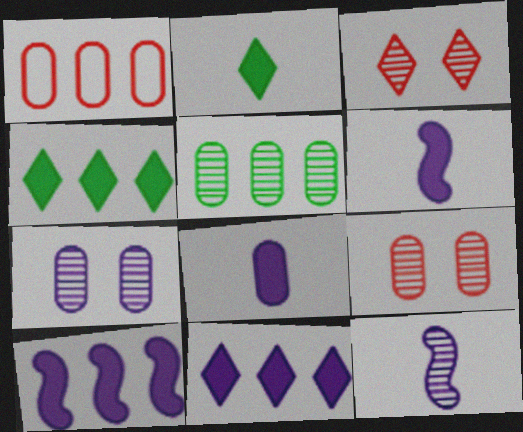[[3, 5, 12]]